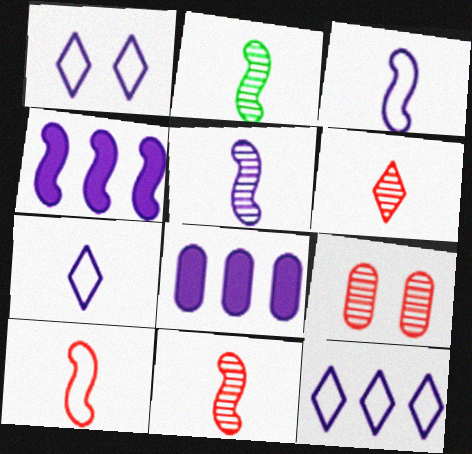[[1, 5, 8], 
[1, 7, 12], 
[2, 5, 11]]